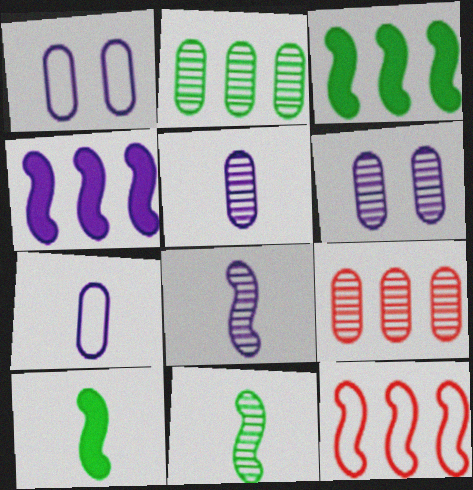[]